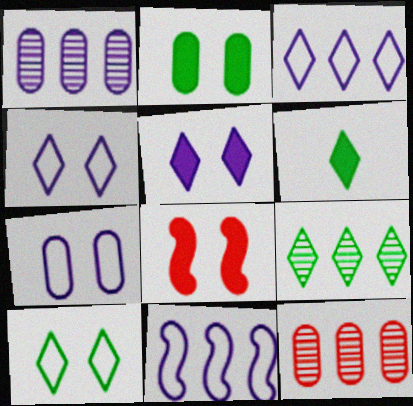[[2, 5, 8], 
[6, 9, 10]]